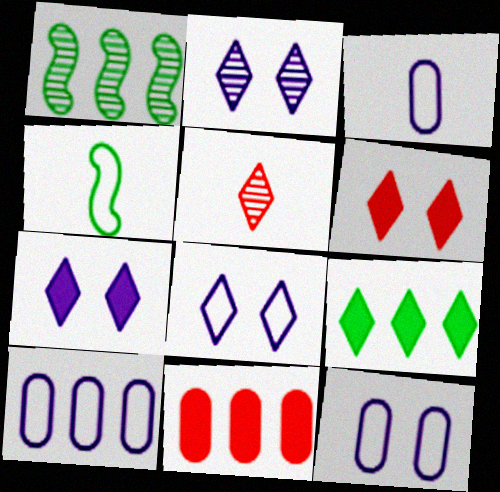[[1, 3, 6], 
[2, 4, 11], 
[2, 7, 8], 
[3, 10, 12], 
[5, 8, 9]]